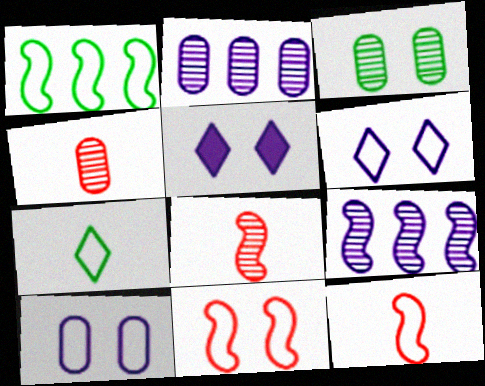[[1, 4, 5], 
[2, 3, 4], 
[3, 5, 11]]